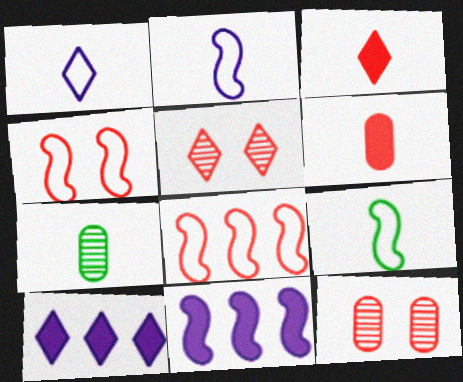[[2, 3, 7], 
[3, 8, 12], 
[4, 7, 10], 
[5, 6, 8], 
[9, 10, 12]]